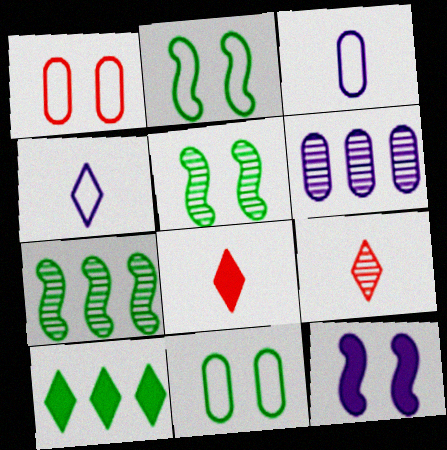[[2, 6, 8], 
[4, 6, 12], 
[5, 6, 9]]